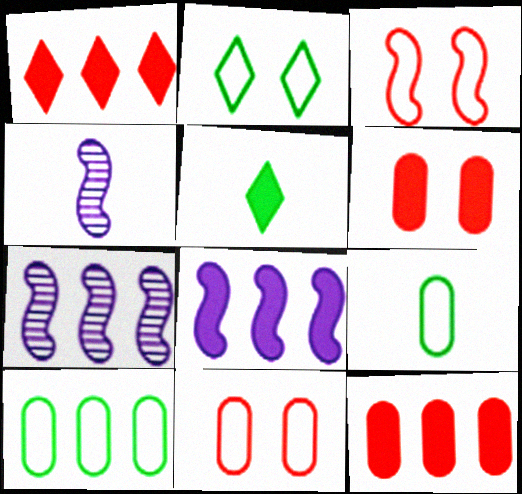[[1, 7, 10], 
[2, 4, 12], 
[5, 6, 8], 
[5, 7, 11]]